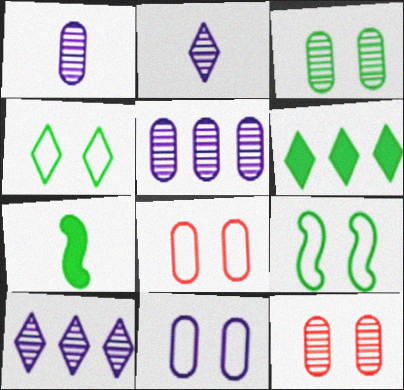[[7, 8, 10]]